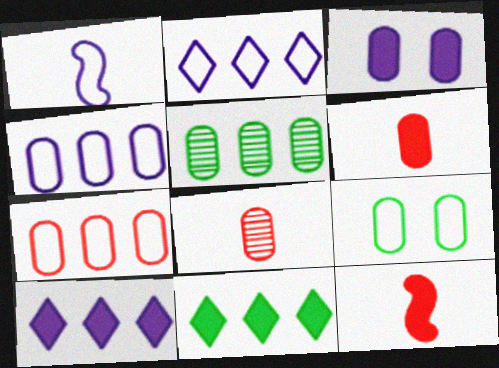[[3, 11, 12]]